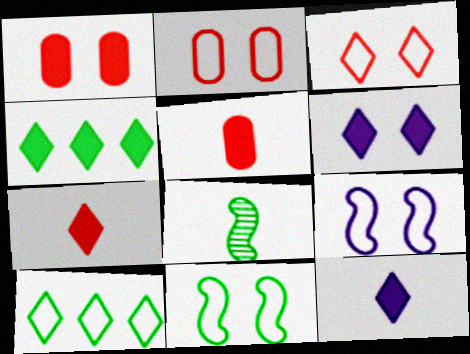[[4, 6, 7]]